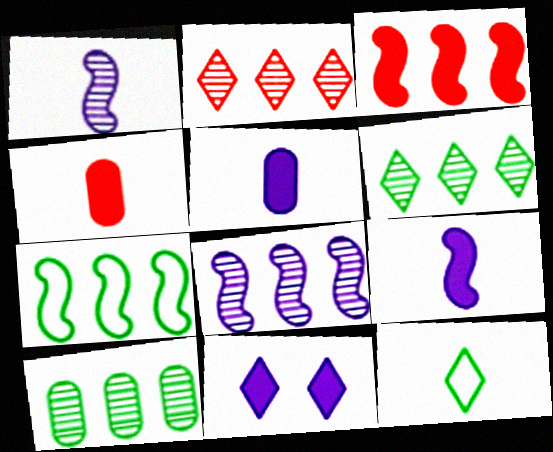[[1, 4, 12], 
[2, 8, 10], 
[2, 11, 12], 
[3, 7, 8]]